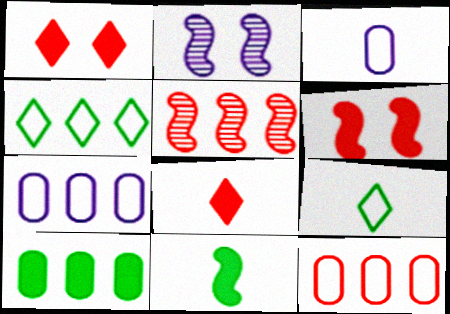[]